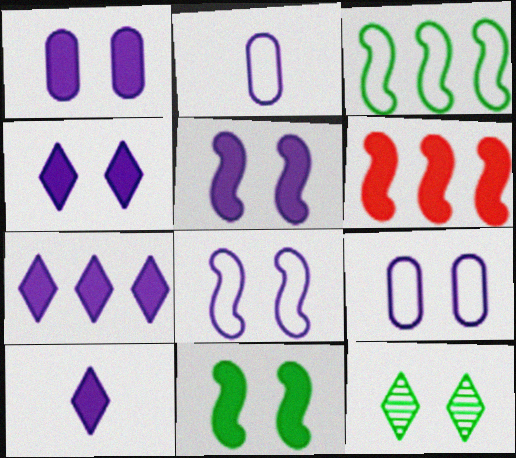[[1, 4, 5], 
[2, 6, 12], 
[4, 7, 10]]